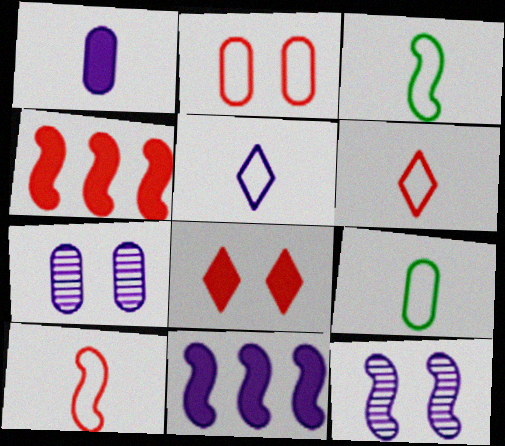[[3, 4, 12], 
[5, 7, 11], 
[5, 9, 10]]